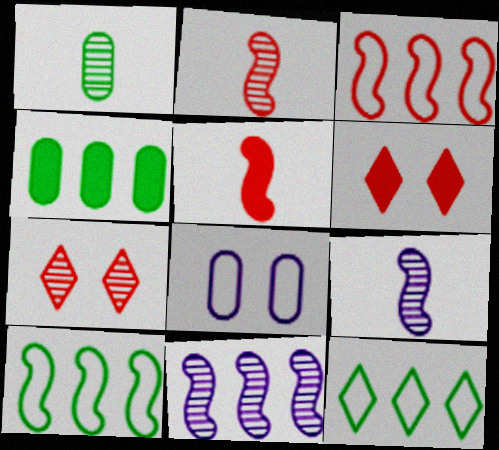[[1, 7, 11]]